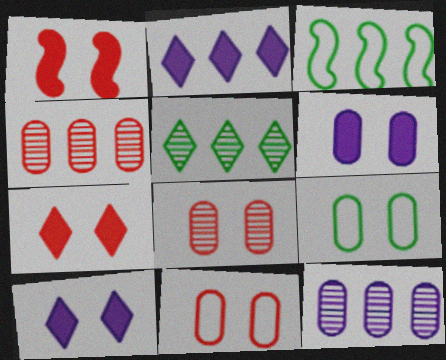[[2, 3, 4], 
[6, 8, 9]]